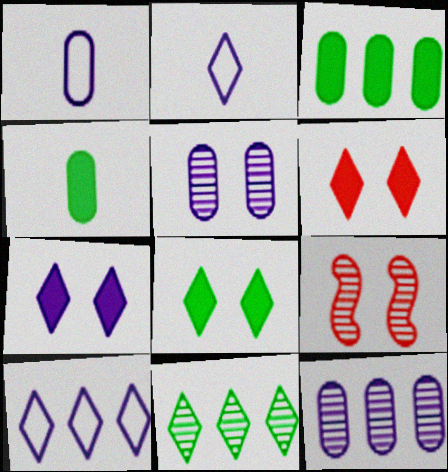[[2, 3, 9], 
[2, 6, 11], 
[4, 9, 10], 
[6, 7, 8]]